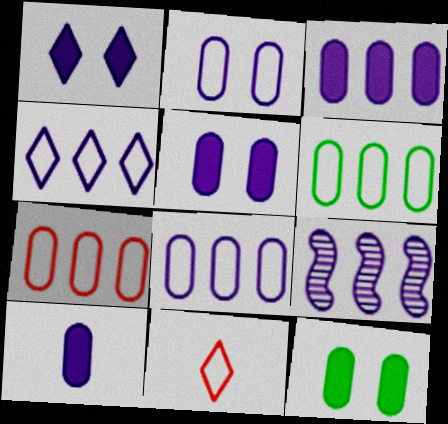[[3, 4, 9], 
[3, 5, 10], 
[6, 7, 8], 
[9, 11, 12]]